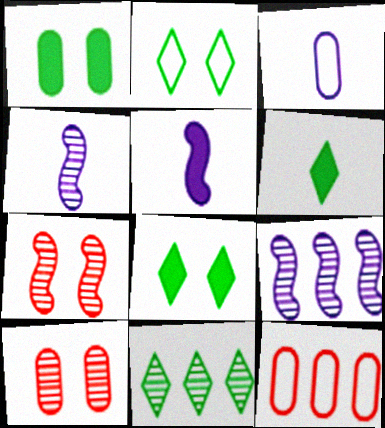[[2, 6, 11], 
[4, 8, 12], 
[4, 10, 11]]